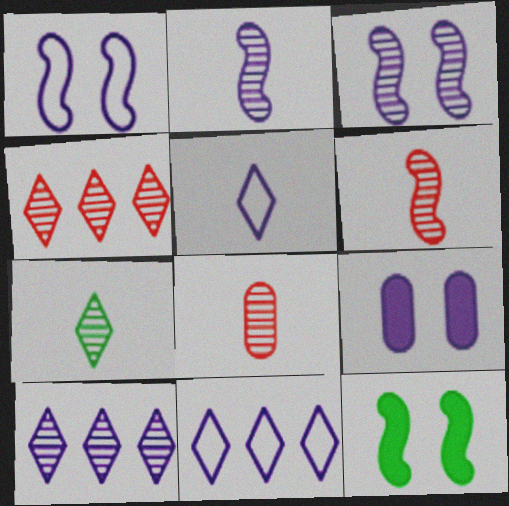[[2, 7, 8], 
[2, 9, 11], 
[8, 11, 12]]